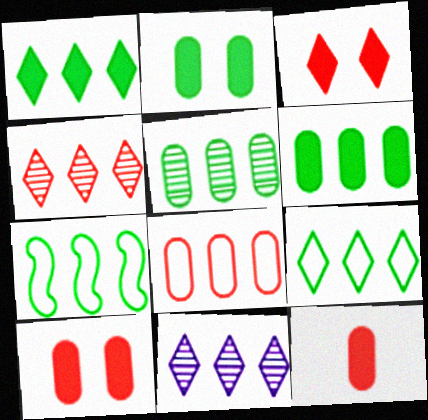[[1, 5, 7]]